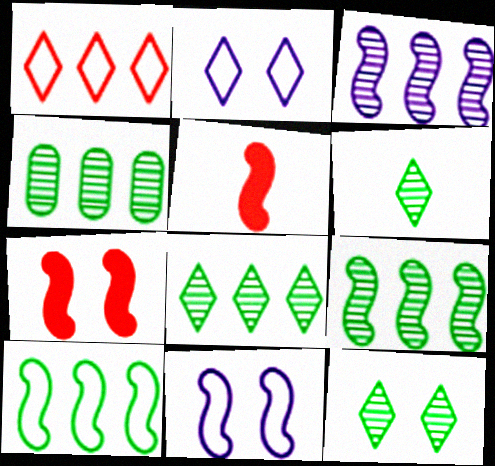[[2, 4, 5], 
[4, 8, 9], 
[5, 9, 11], 
[6, 8, 12]]